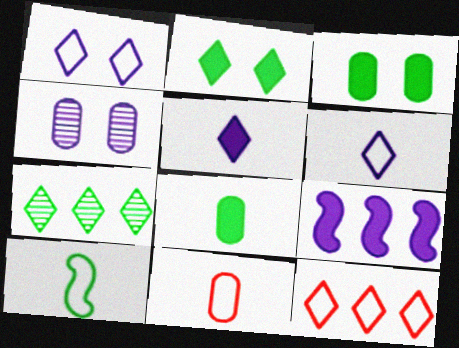[[3, 7, 10], 
[4, 6, 9], 
[6, 10, 11]]